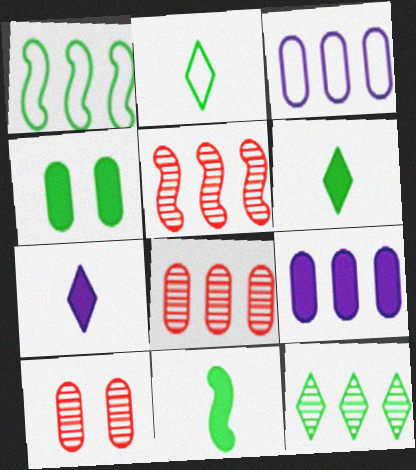[[1, 7, 10]]